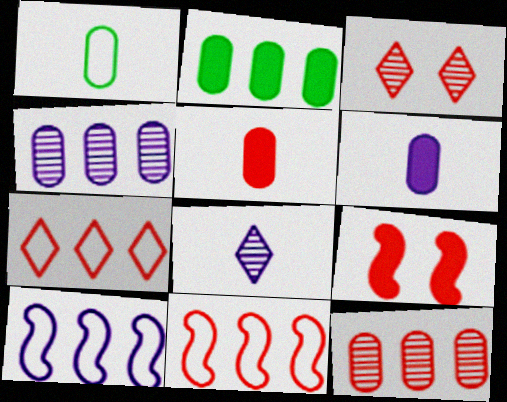[[3, 5, 11]]